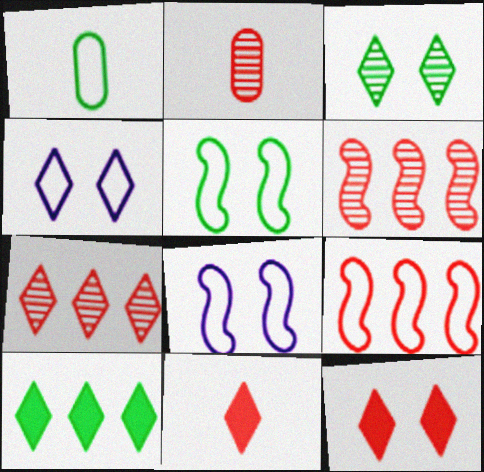[[1, 4, 9], 
[2, 8, 10], 
[2, 9, 12], 
[3, 4, 12]]